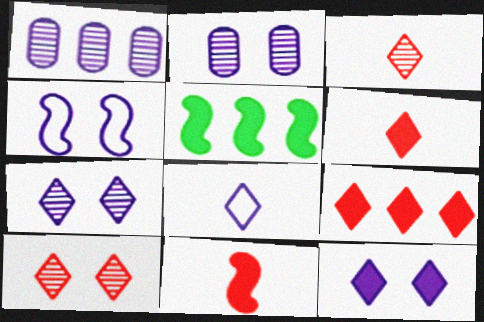[[2, 4, 12]]